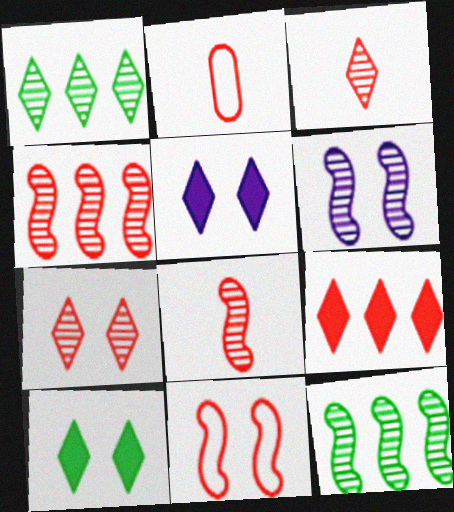[[2, 5, 12], 
[6, 8, 12]]